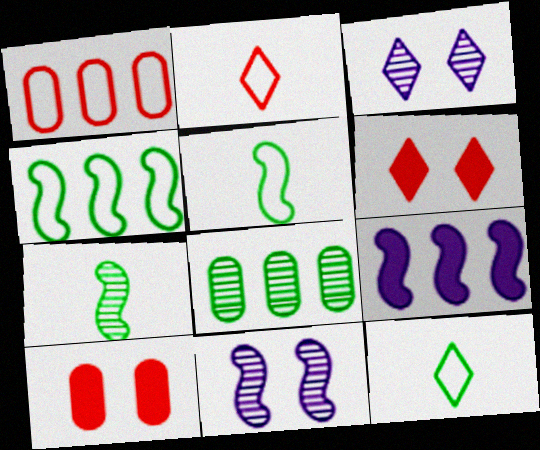[]